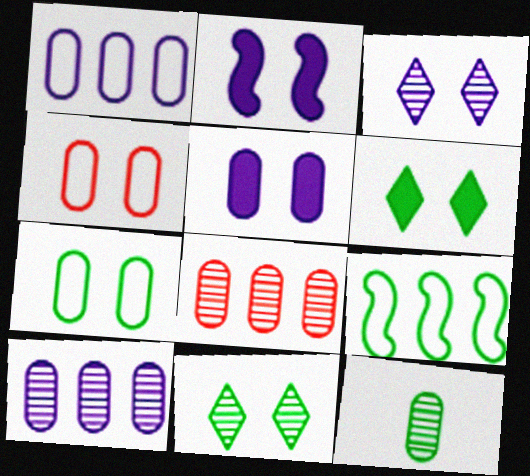[[2, 4, 11], 
[6, 9, 12]]